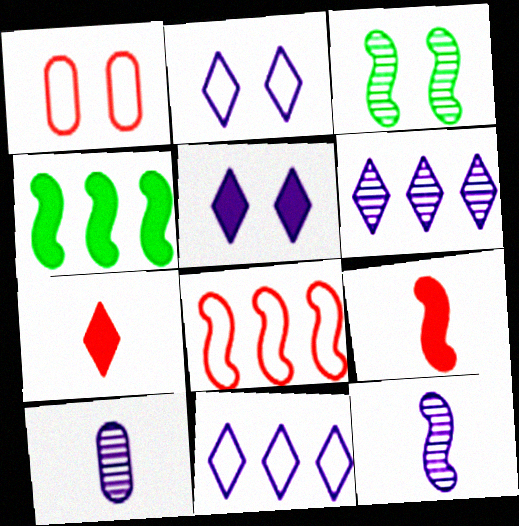[[1, 3, 5]]